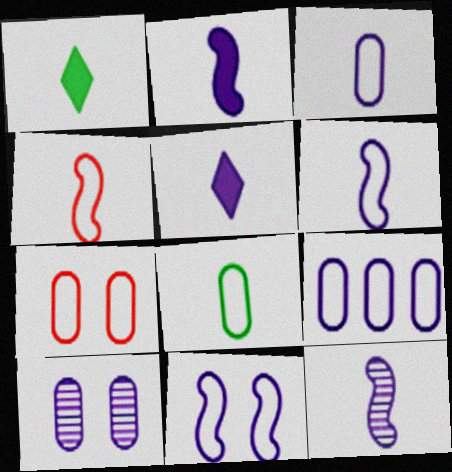[[2, 6, 12], 
[3, 5, 12], 
[7, 8, 9]]